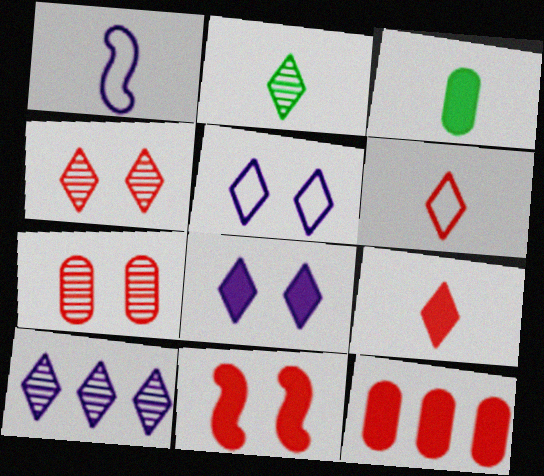[[2, 4, 10], 
[9, 11, 12]]